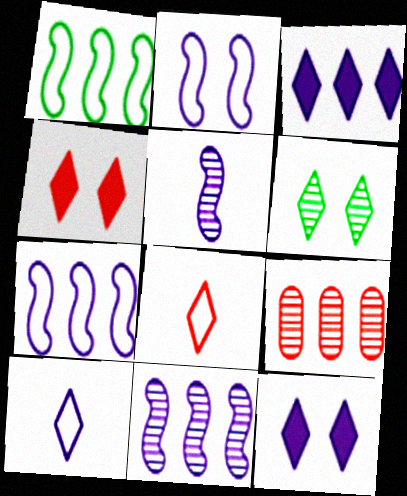[[1, 3, 9], 
[3, 6, 8], 
[5, 6, 9]]